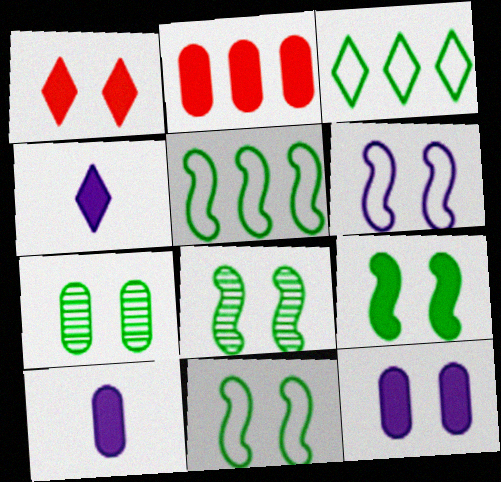[[1, 6, 7], 
[1, 9, 12], 
[2, 4, 9], 
[8, 9, 11]]